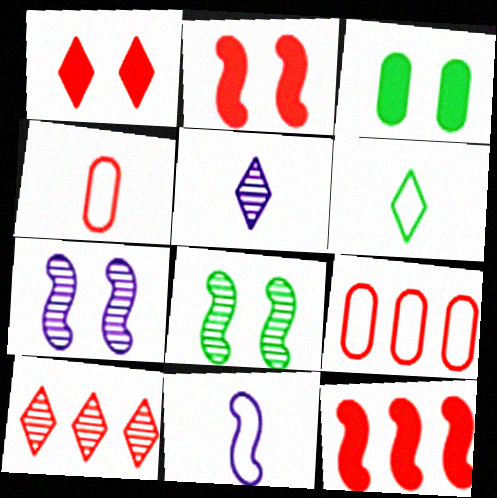[[2, 4, 10], 
[3, 10, 11], 
[4, 6, 11], 
[8, 11, 12], 
[9, 10, 12]]